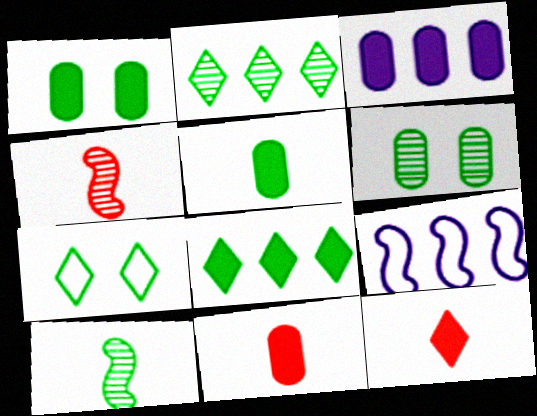[[1, 3, 11], 
[2, 6, 10], 
[3, 4, 7], 
[6, 9, 12]]